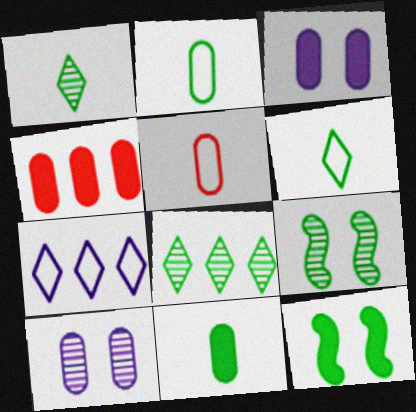[[2, 4, 10], 
[2, 8, 12], 
[3, 4, 11]]